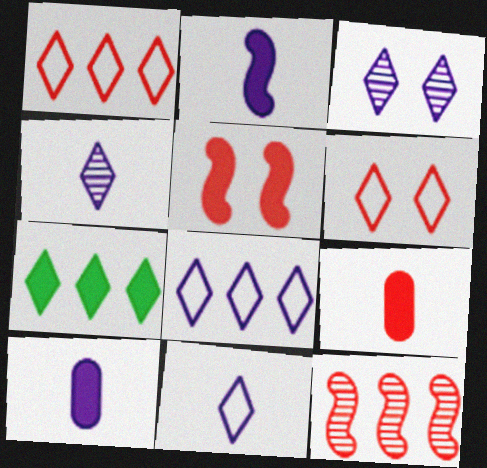[[4, 6, 7], 
[5, 7, 10], 
[6, 9, 12]]